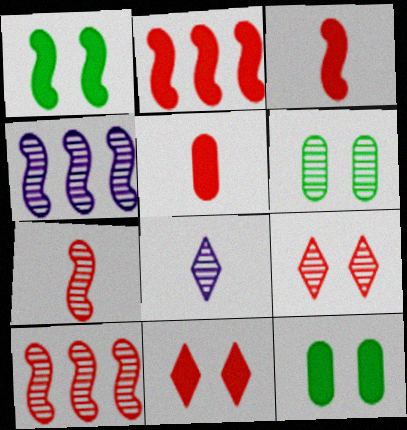[[2, 5, 11], 
[6, 8, 10]]